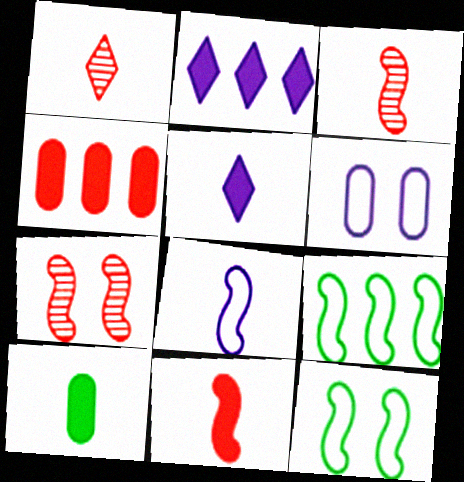[[1, 8, 10], 
[5, 10, 11]]